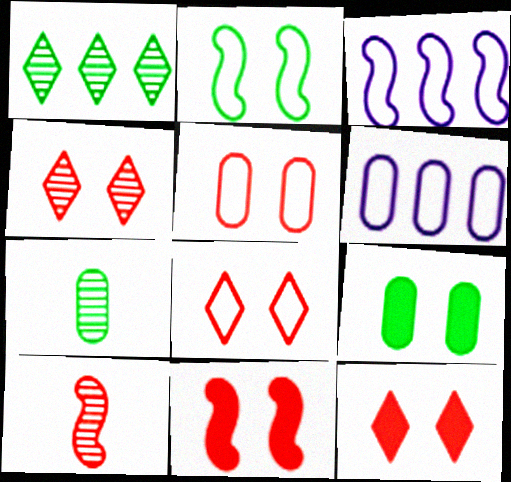[[3, 7, 12], 
[4, 5, 11], 
[4, 8, 12]]